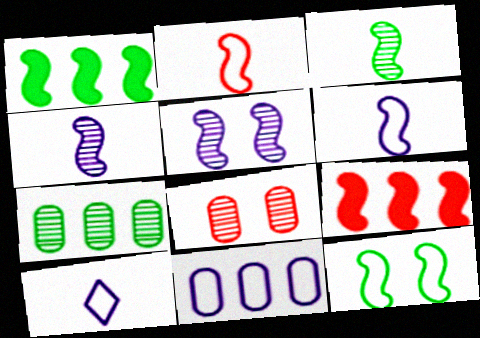[[1, 2, 5], 
[1, 3, 12], 
[1, 8, 10], 
[4, 9, 12]]